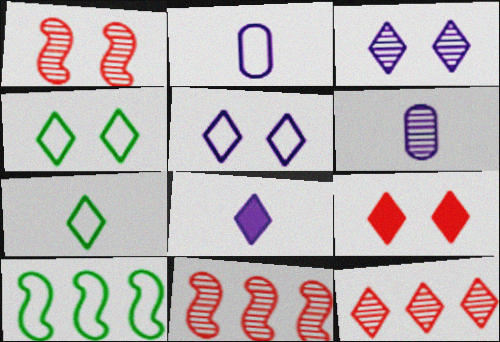[[3, 4, 9], 
[4, 8, 12], 
[6, 9, 10]]